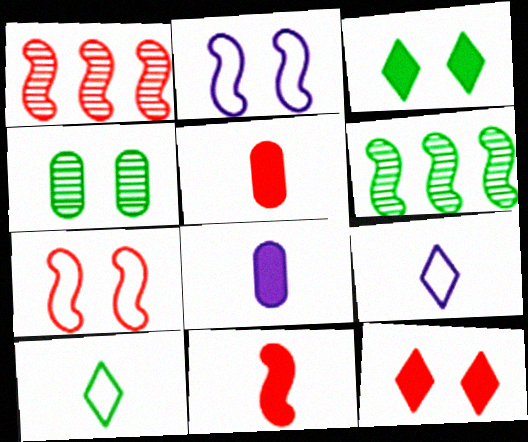[[1, 7, 11], 
[2, 4, 12], 
[2, 6, 11]]